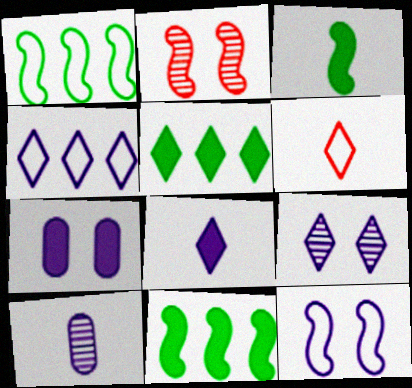[[3, 6, 10], 
[4, 8, 9], 
[5, 6, 9], 
[7, 9, 12]]